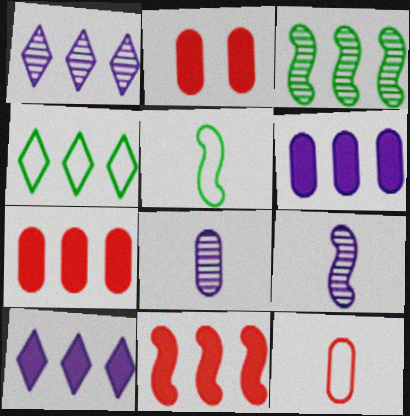[[1, 2, 5], 
[2, 4, 9]]